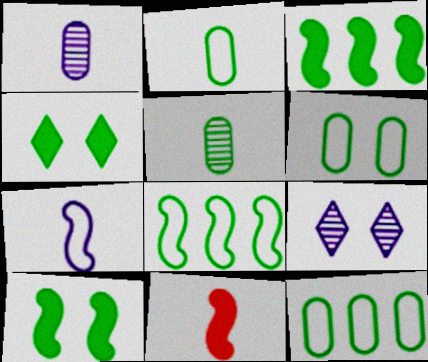[[2, 6, 12], 
[4, 5, 8], 
[9, 11, 12]]